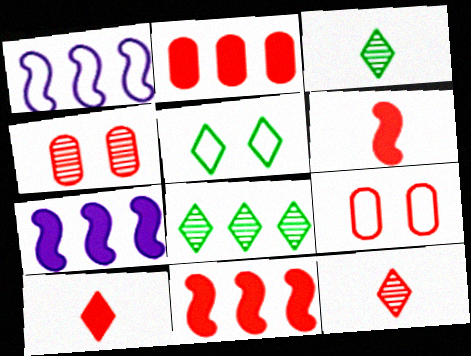[[1, 2, 8], 
[3, 7, 9], 
[9, 11, 12]]